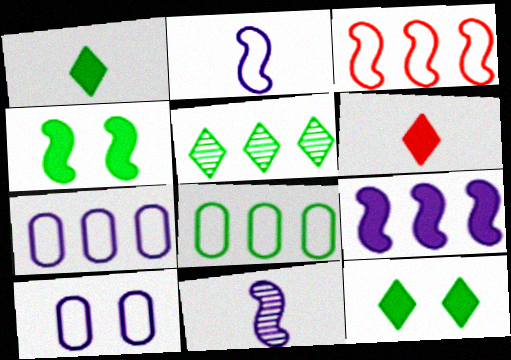[[3, 4, 11]]